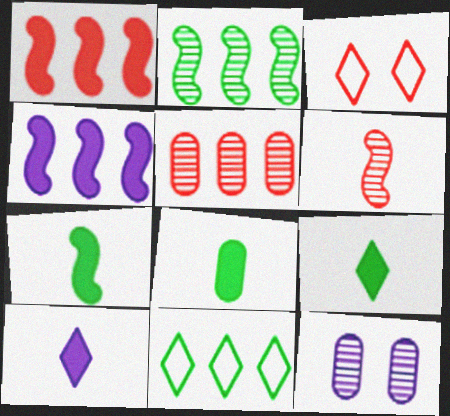[[4, 5, 11], 
[7, 8, 9]]